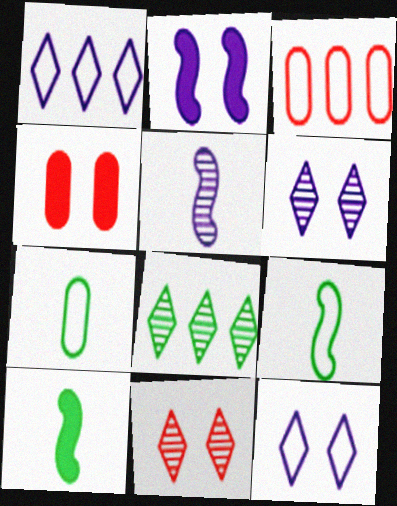[[3, 6, 10], 
[3, 9, 12]]